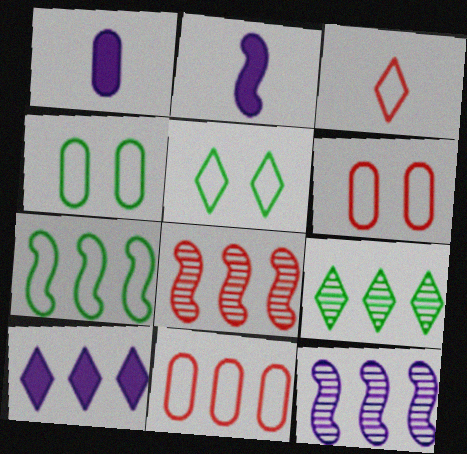[[1, 5, 8], 
[2, 6, 9]]